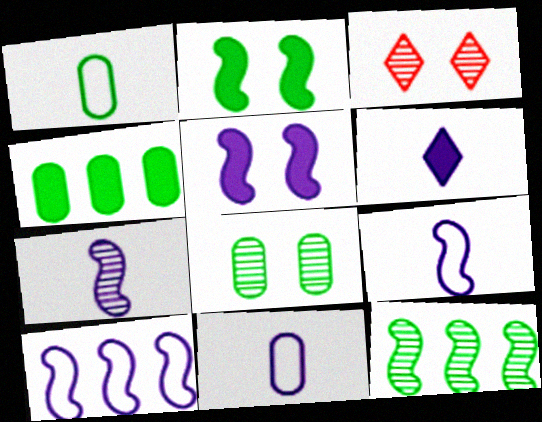[[1, 4, 8], 
[3, 4, 9], 
[5, 7, 10], 
[6, 7, 11]]